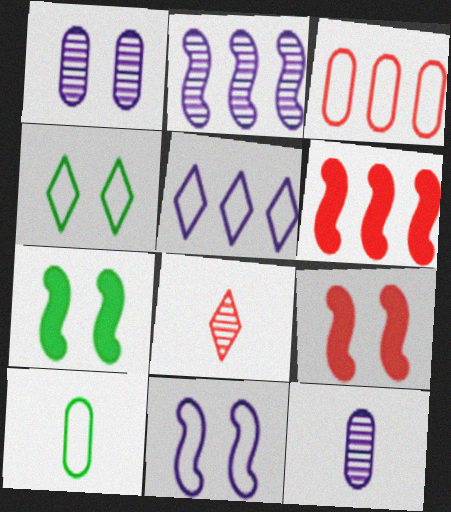[[1, 4, 9], 
[3, 8, 9], 
[4, 6, 12]]